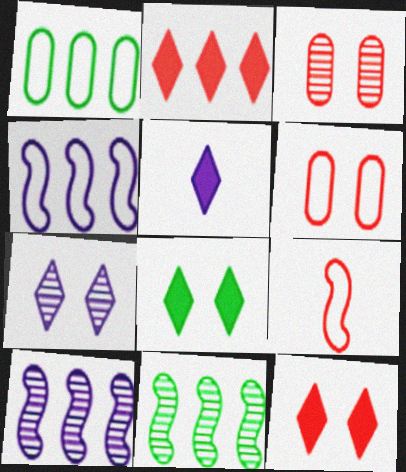[[1, 2, 10], 
[2, 3, 9], 
[2, 5, 8], 
[5, 6, 11]]